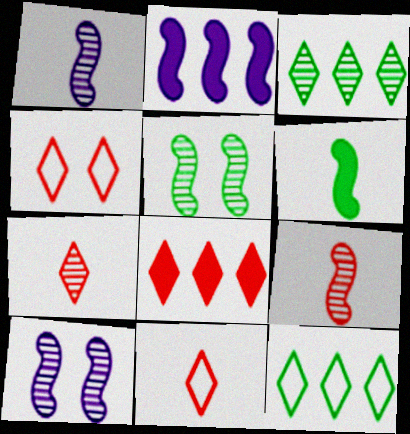[[4, 7, 8]]